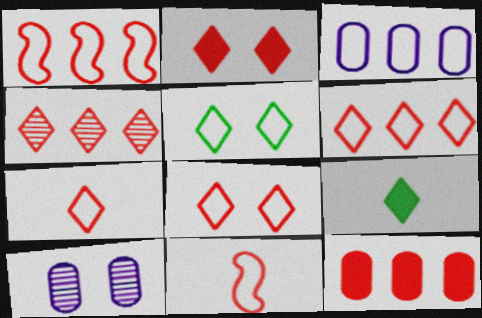[[1, 4, 12], 
[1, 9, 10], 
[2, 4, 7], 
[3, 5, 11], 
[6, 7, 8]]